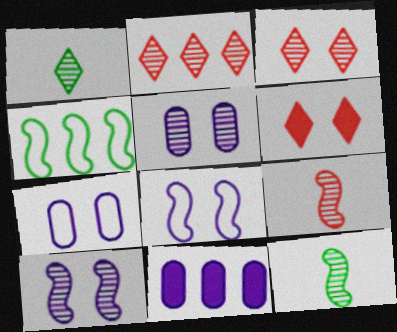[[2, 4, 11], 
[2, 5, 12]]